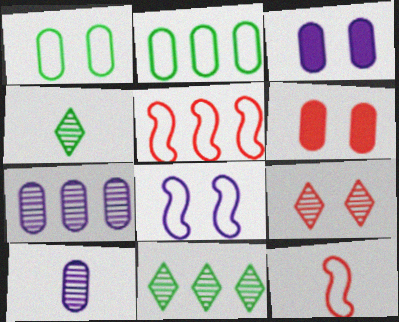[[2, 6, 10], 
[3, 4, 5], 
[3, 11, 12]]